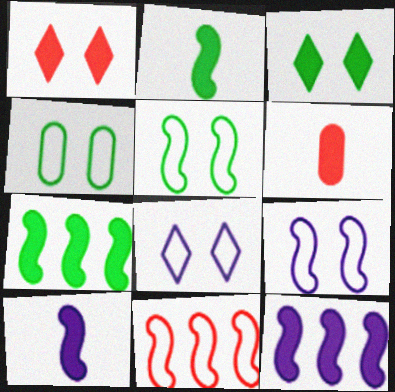[[3, 6, 12]]